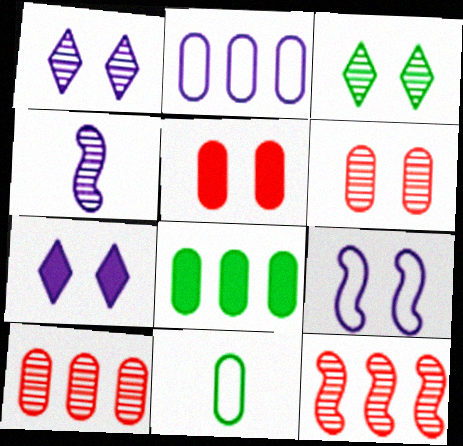[[2, 4, 7], 
[2, 8, 10], 
[3, 4, 10], 
[3, 5, 9], 
[7, 11, 12]]